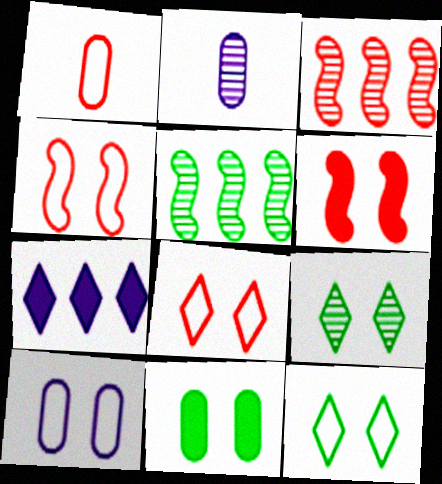[[2, 3, 9], 
[4, 10, 12], 
[6, 9, 10]]